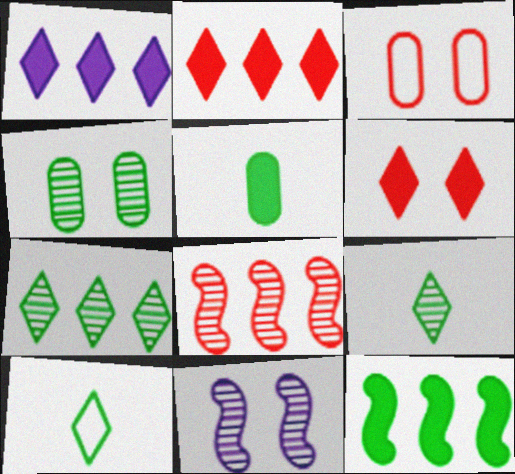[[4, 10, 12]]